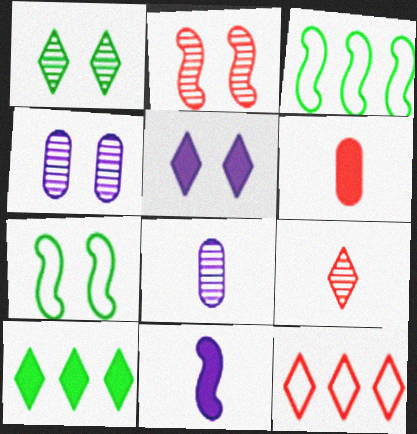[[1, 2, 4], 
[2, 3, 11], 
[2, 6, 12]]